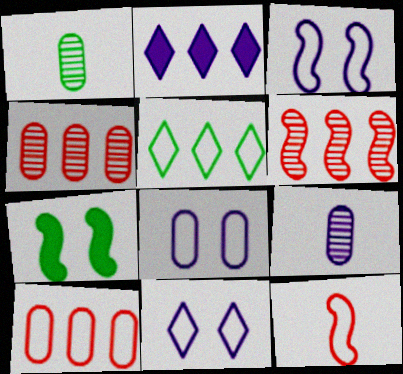[[1, 5, 7], 
[2, 3, 9], 
[3, 8, 11], 
[5, 8, 12]]